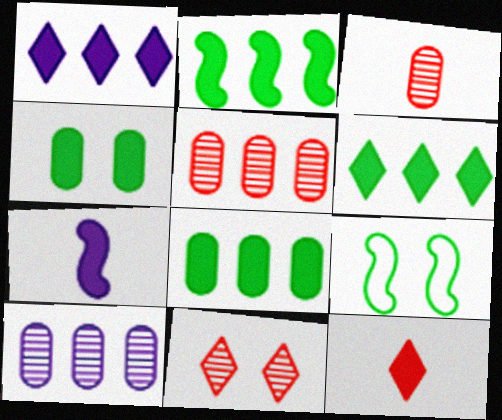[[1, 3, 9], 
[2, 6, 8], 
[9, 10, 12]]